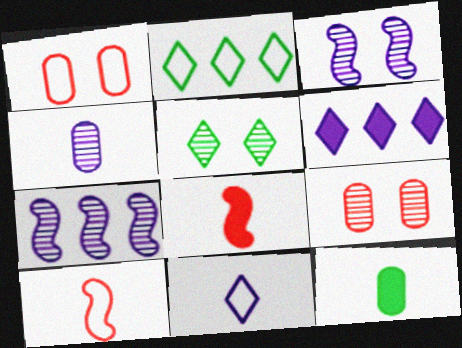[[3, 5, 9]]